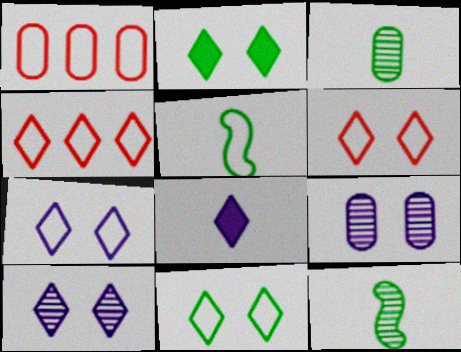[[1, 5, 7], 
[2, 6, 10], 
[6, 7, 11]]